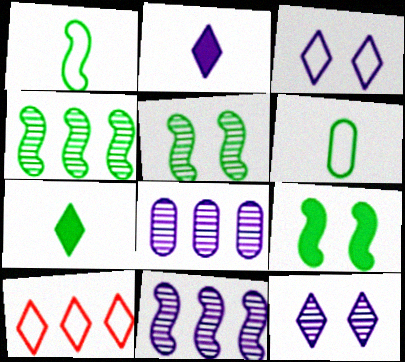[[1, 4, 9], 
[7, 10, 12]]